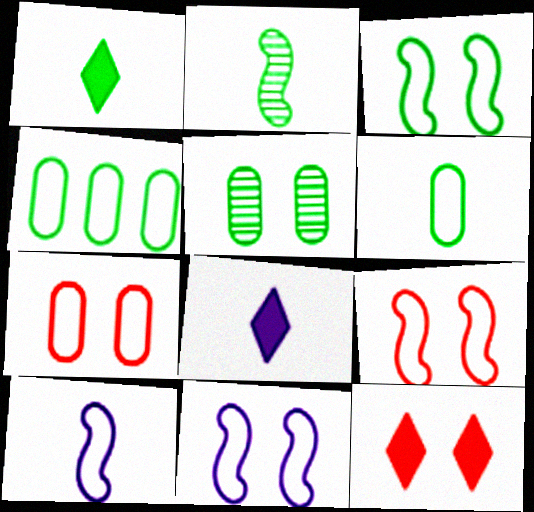[[1, 2, 6], 
[3, 9, 11], 
[5, 11, 12]]